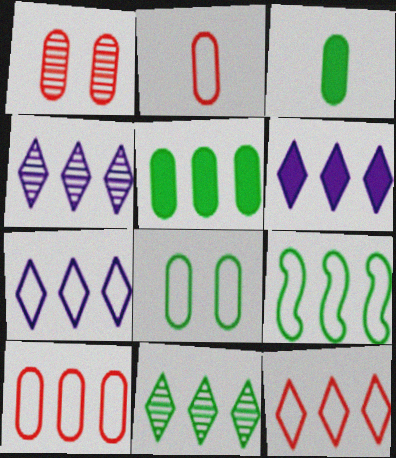[[4, 6, 7], 
[5, 9, 11], 
[6, 11, 12], 
[7, 9, 10]]